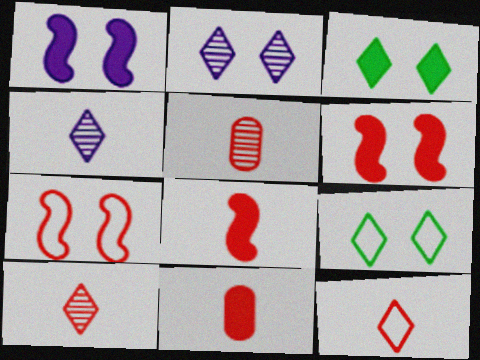[[5, 8, 12]]